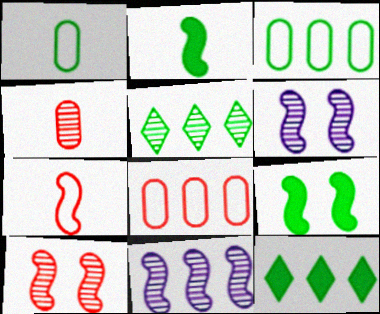[[1, 5, 9], 
[4, 5, 6], 
[7, 9, 11], 
[8, 11, 12]]